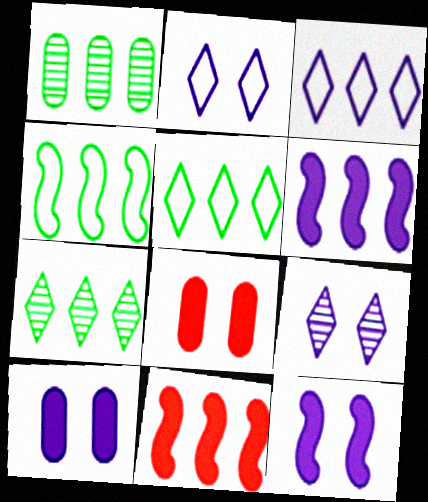[[1, 3, 11]]